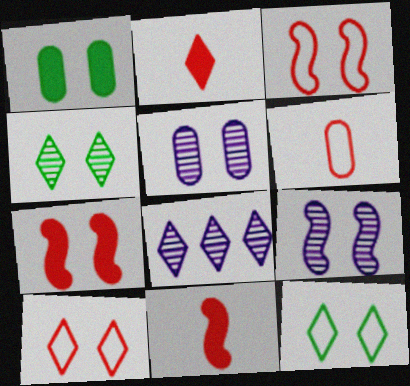[[1, 9, 10], 
[2, 8, 12], 
[5, 7, 12]]